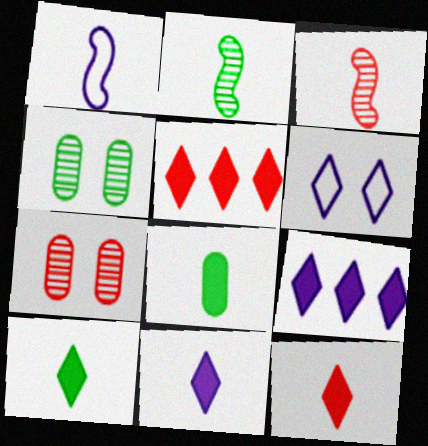[[1, 4, 5], 
[10, 11, 12]]